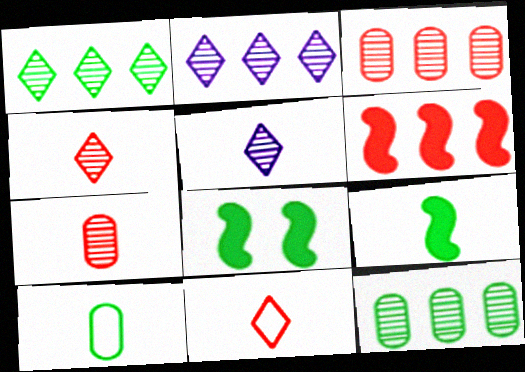[[1, 8, 10]]